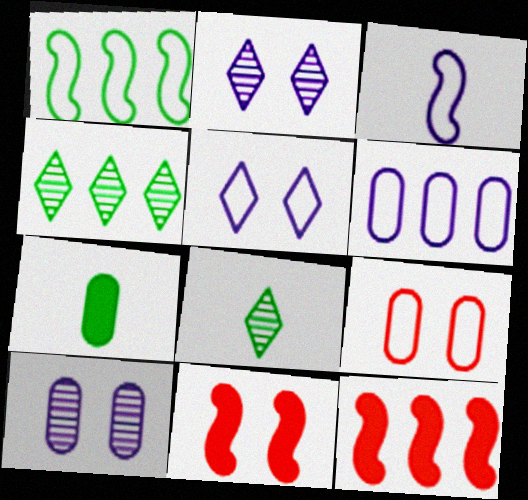[[3, 5, 6], 
[4, 6, 12], 
[6, 8, 11]]